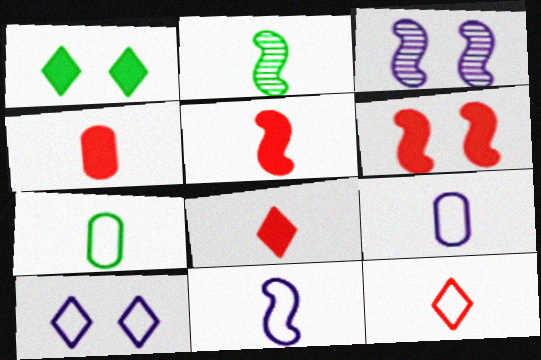[[2, 5, 11], 
[2, 8, 9], 
[4, 5, 8], 
[7, 11, 12]]